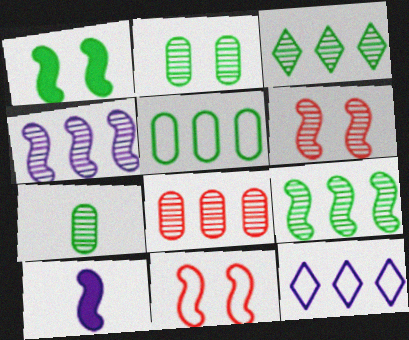[[3, 4, 8], 
[9, 10, 11]]